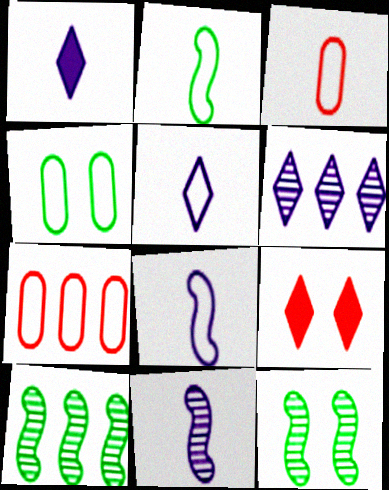[[1, 7, 12], 
[2, 3, 5]]